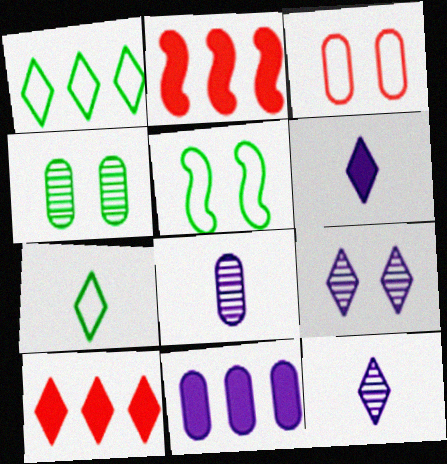[[5, 8, 10], 
[7, 9, 10]]